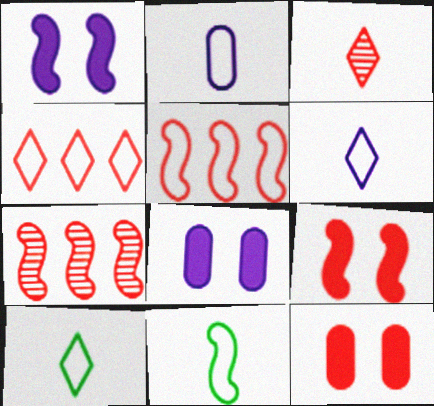[[1, 7, 11], 
[3, 5, 12], 
[7, 8, 10]]